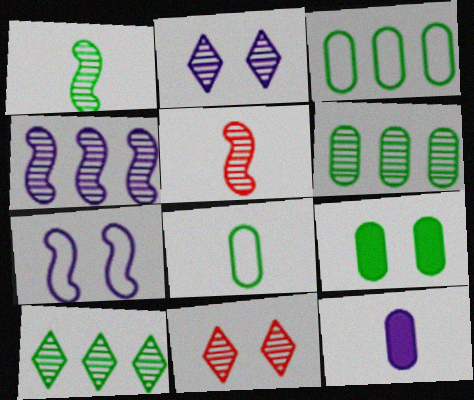[[2, 5, 6], 
[6, 8, 9], 
[7, 9, 11]]